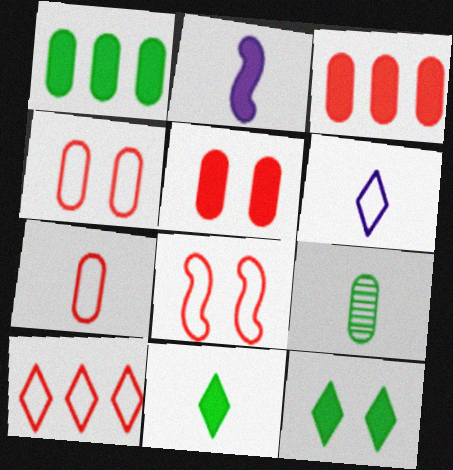[[2, 3, 12], 
[7, 8, 10]]